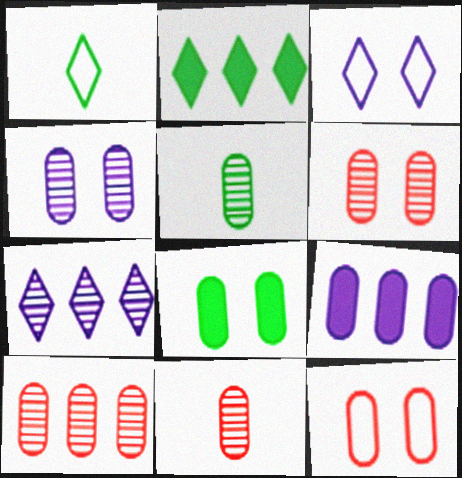[[4, 5, 10], 
[4, 8, 12], 
[5, 9, 12], 
[6, 10, 11]]